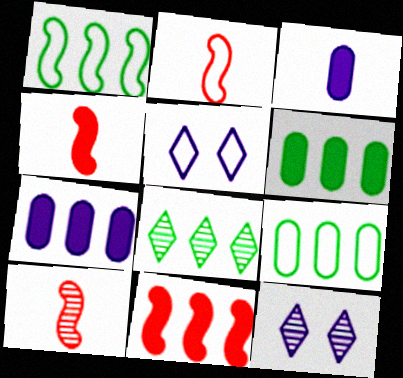[[1, 6, 8], 
[2, 4, 10], 
[2, 5, 9], 
[2, 6, 12], 
[4, 9, 12], 
[5, 6, 10]]